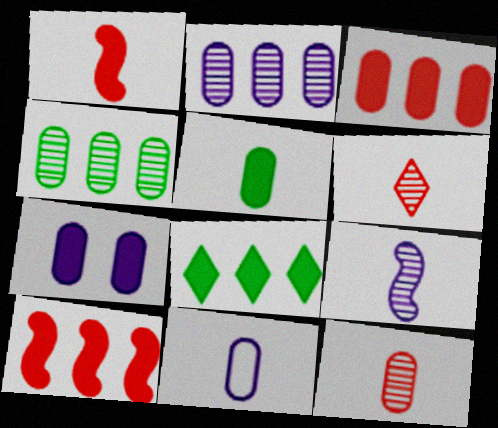[[1, 7, 8], 
[2, 7, 11], 
[3, 5, 7], 
[5, 11, 12]]